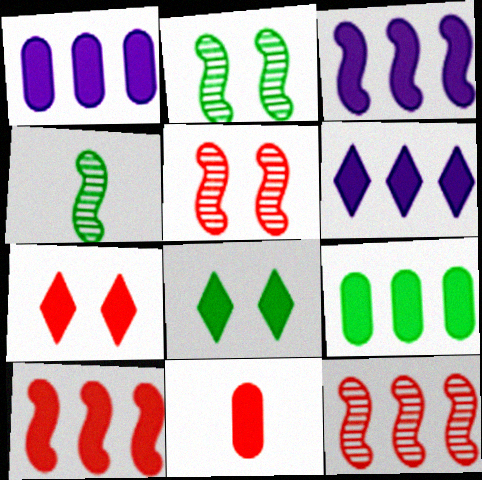[[1, 3, 6], 
[3, 8, 11], 
[6, 9, 10], 
[7, 10, 11]]